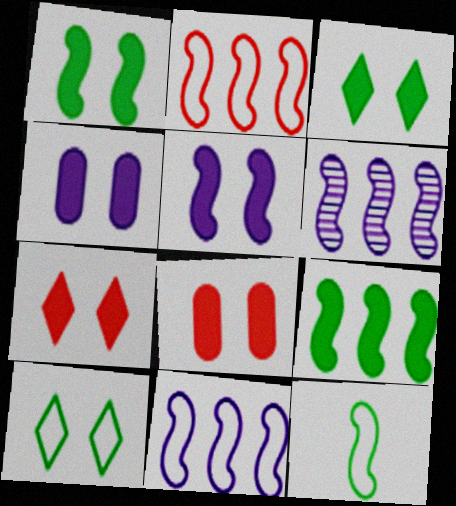[[1, 4, 7], 
[2, 6, 9], 
[3, 5, 8]]